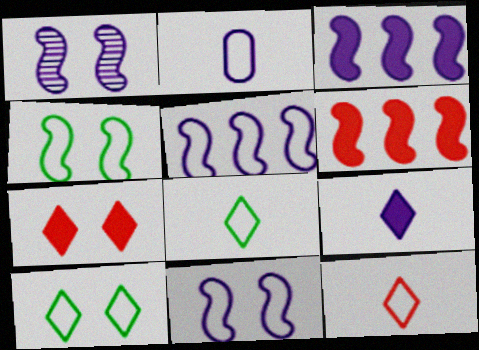[]